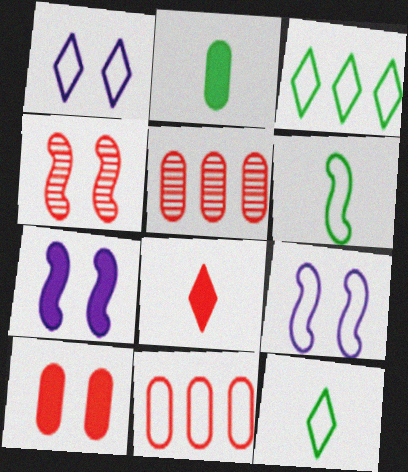[[1, 6, 11], 
[4, 8, 11], 
[5, 7, 12], 
[9, 11, 12]]